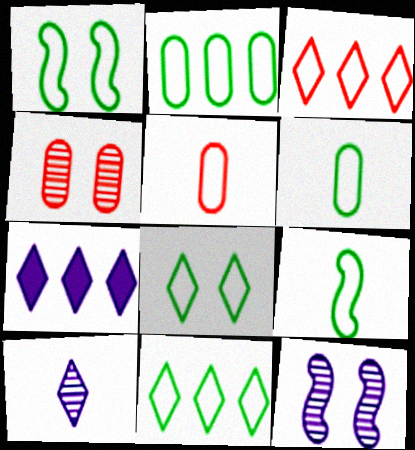[[1, 6, 11], 
[2, 8, 9], 
[4, 7, 9]]